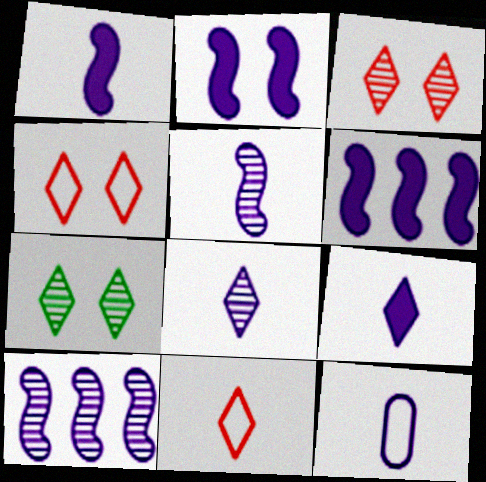[[1, 2, 6], 
[1, 8, 12], 
[5, 9, 12]]